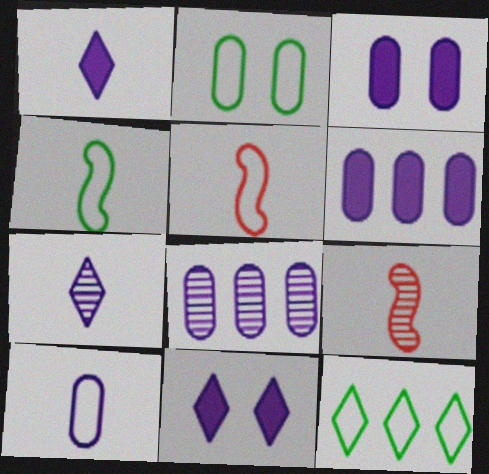[[2, 4, 12], 
[3, 8, 10], 
[3, 9, 12]]